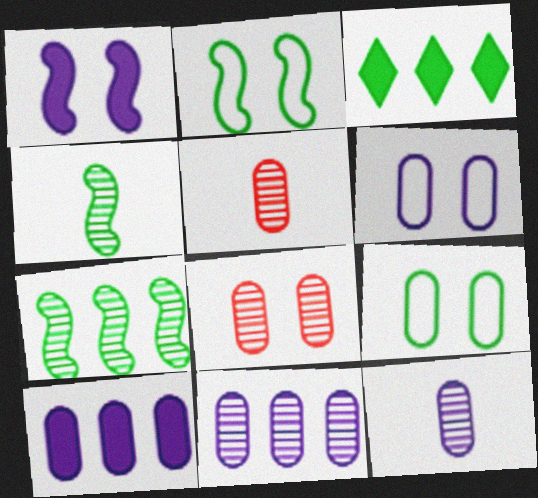[[3, 4, 9], 
[5, 9, 10], 
[6, 10, 12]]